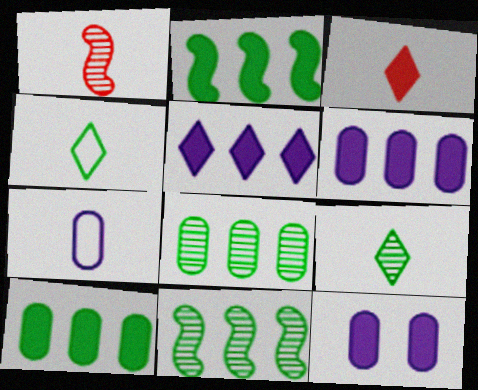[[2, 3, 12]]